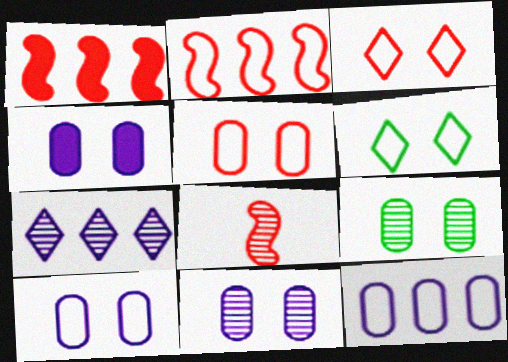[[4, 5, 9], 
[4, 10, 11], 
[7, 8, 9]]